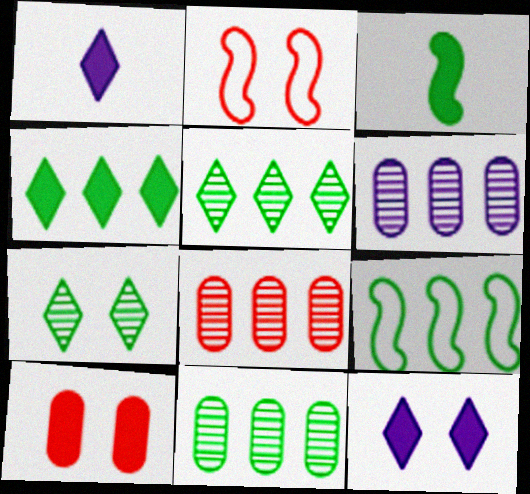[[1, 2, 11], 
[4, 9, 11], 
[6, 8, 11]]